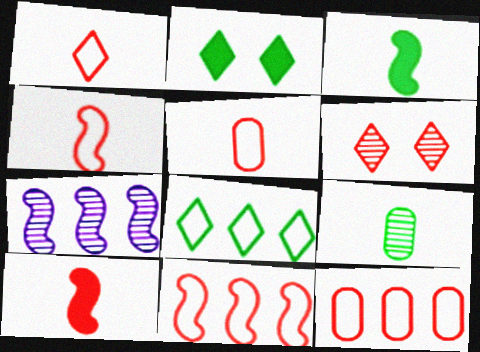[[1, 4, 5], 
[2, 5, 7], 
[6, 7, 9], 
[6, 10, 12]]